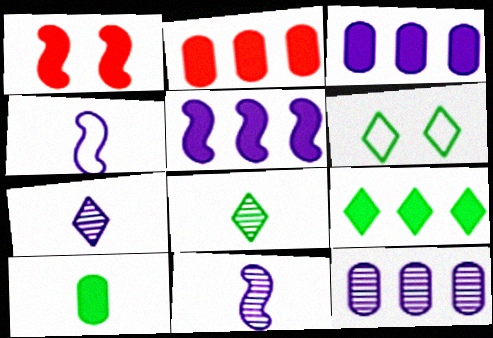[[2, 5, 9], 
[2, 6, 11], 
[6, 8, 9]]